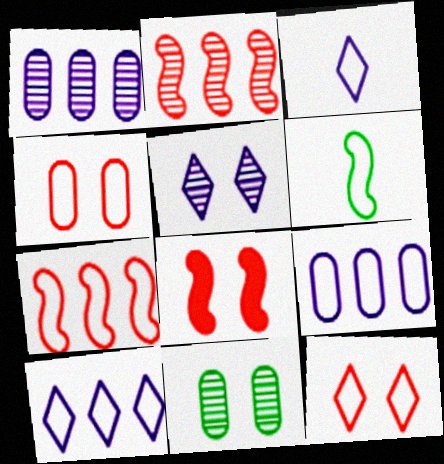[[4, 6, 10], 
[6, 9, 12]]